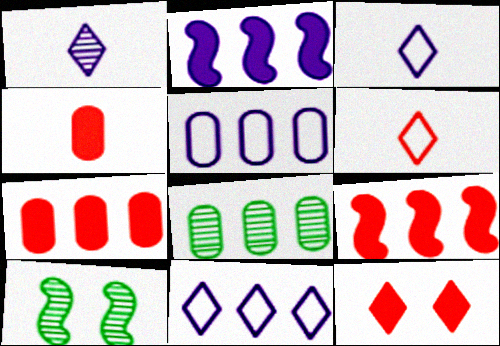[[3, 7, 10], 
[4, 9, 12], 
[4, 10, 11], 
[5, 7, 8], 
[8, 9, 11]]